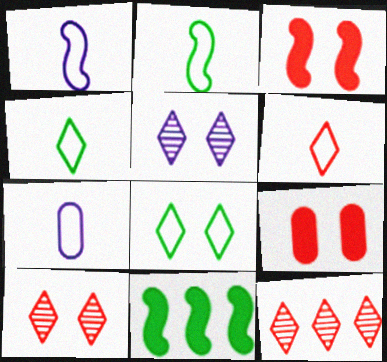[[2, 6, 7], 
[7, 10, 11]]